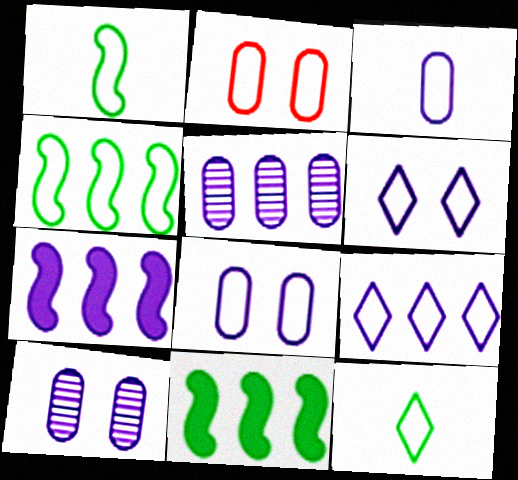[[1, 2, 9], 
[5, 7, 9]]